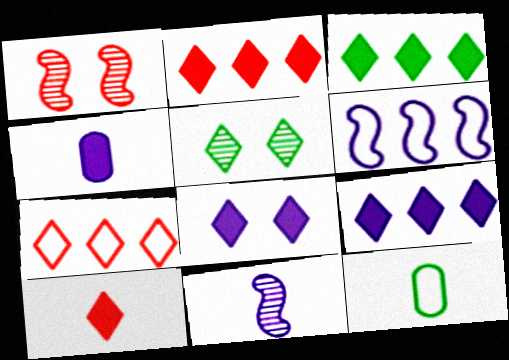[[1, 9, 12], 
[2, 3, 9], 
[3, 8, 10], 
[10, 11, 12]]